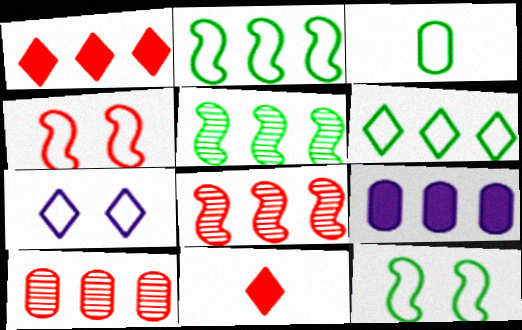[[3, 6, 12], 
[4, 10, 11], 
[6, 8, 9]]